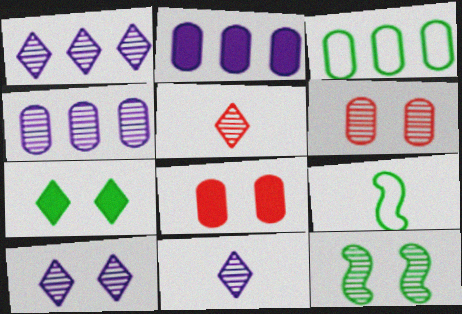[[1, 8, 9], 
[1, 10, 11], 
[4, 5, 12], 
[6, 10, 12]]